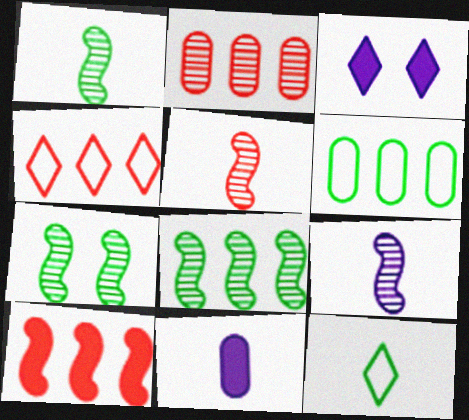[[1, 5, 9], 
[1, 7, 8], 
[2, 4, 10], 
[3, 5, 6], 
[4, 7, 11], 
[5, 11, 12]]